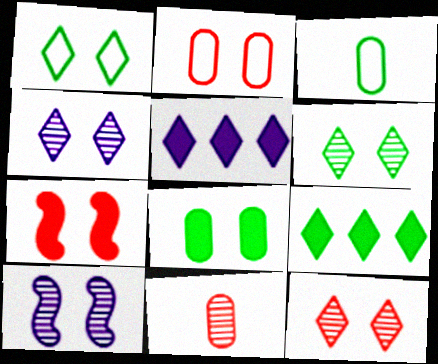[[2, 7, 12], 
[4, 6, 12]]